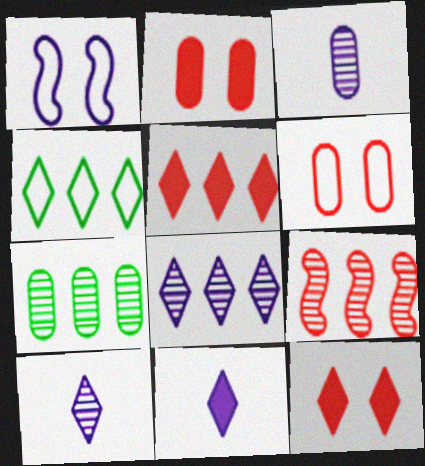[[4, 5, 8], 
[4, 10, 12], 
[7, 8, 9]]